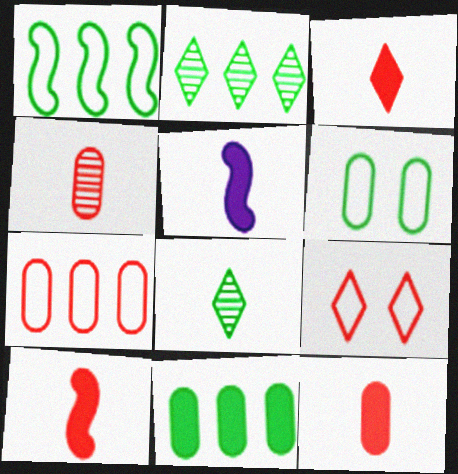[[1, 2, 11], 
[3, 10, 12]]